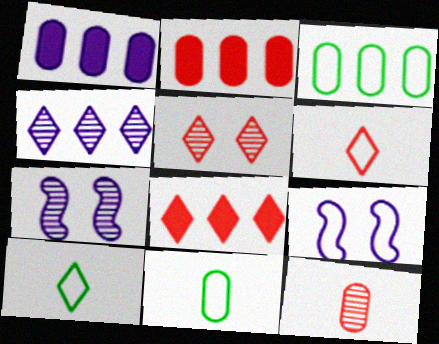[[2, 7, 10], 
[3, 6, 9], 
[5, 6, 8], 
[7, 8, 11]]